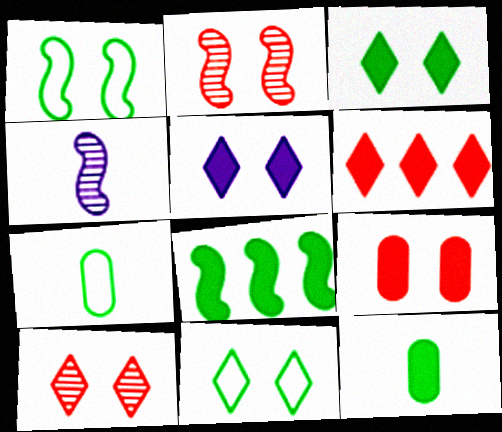[[3, 8, 12], 
[5, 10, 11]]